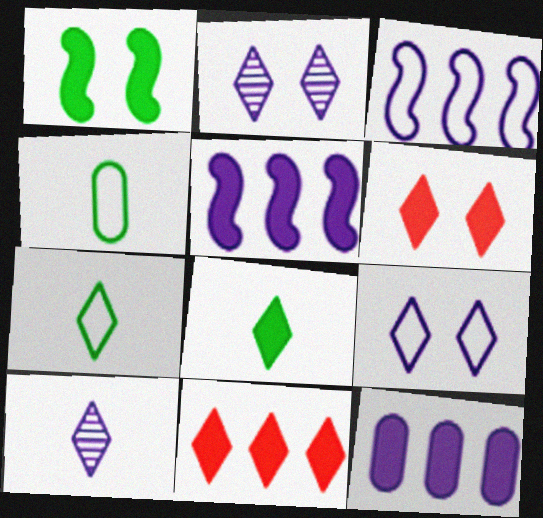[[2, 7, 11]]